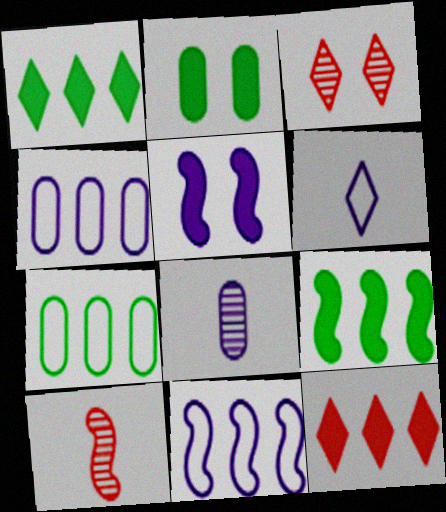[[1, 3, 6]]